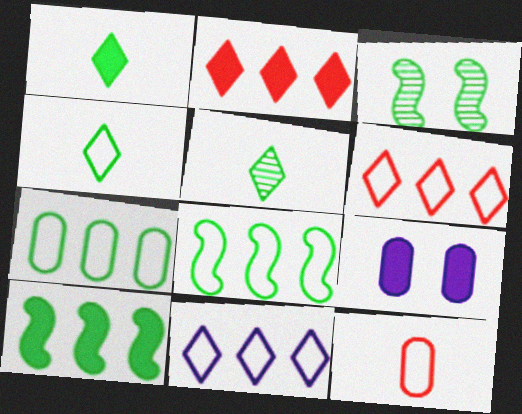[[1, 3, 7], 
[1, 4, 5]]